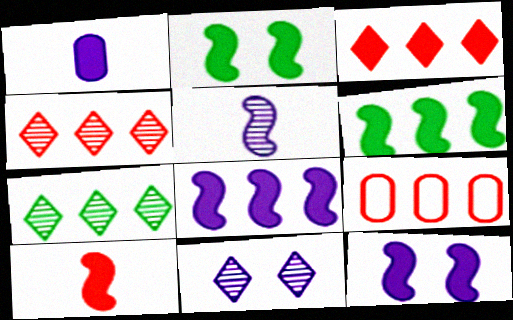[[1, 2, 3], 
[2, 8, 10], 
[6, 10, 12], 
[7, 8, 9]]